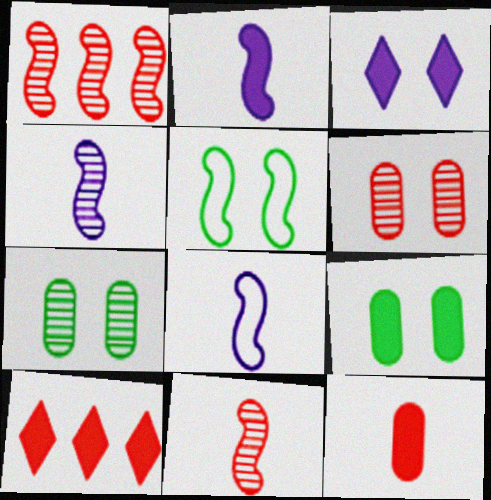[[1, 2, 5], 
[2, 4, 8], 
[2, 9, 10], 
[3, 5, 6], 
[7, 8, 10]]